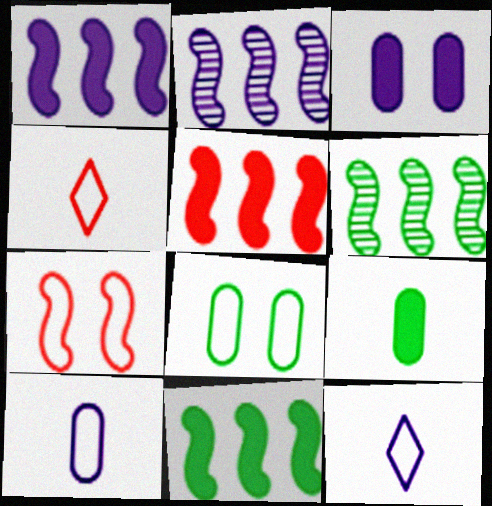[[1, 5, 11], 
[2, 3, 12], 
[3, 4, 6]]